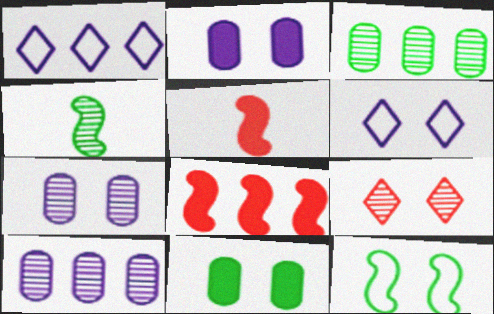[[1, 3, 8], 
[2, 9, 12], 
[3, 5, 6], 
[4, 9, 10]]